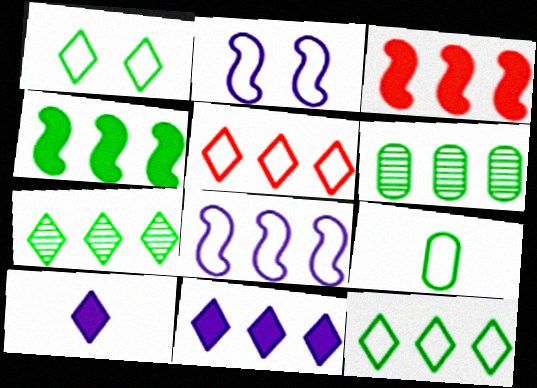[[2, 5, 9], 
[4, 6, 12], 
[5, 7, 11]]